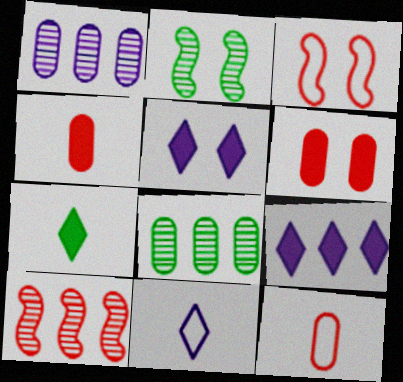[[1, 3, 7], 
[2, 9, 12]]